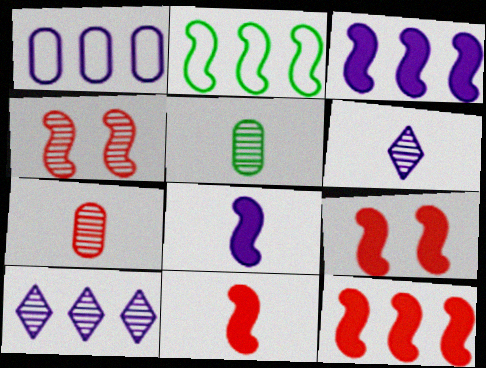[[1, 3, 10], 
[2, 4, 8], 
[4, 5, 10], 
[9, 11, 12]]